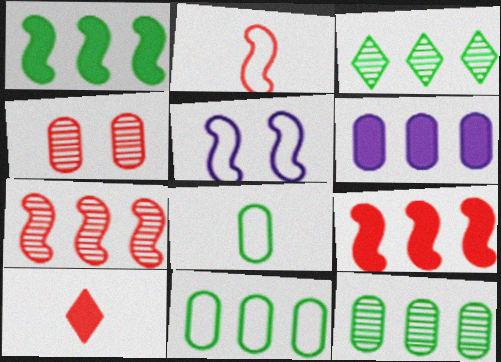[[1, 3, 11], 
[4, 6, 8], 
[5, 10, 12]]